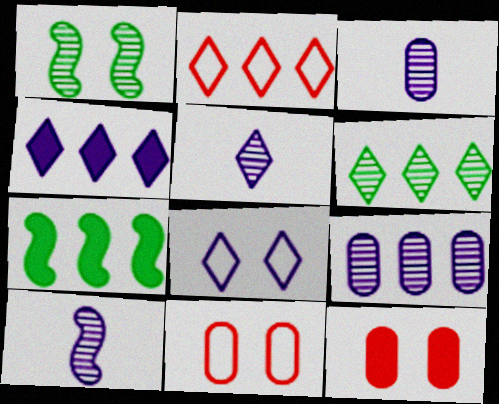[[1, 8, 12], 
[2, 4, 6], 
[2, 7, 9], 
[3, 5, 10], 
[4, 5, 8], 
[5, 7, 11]]